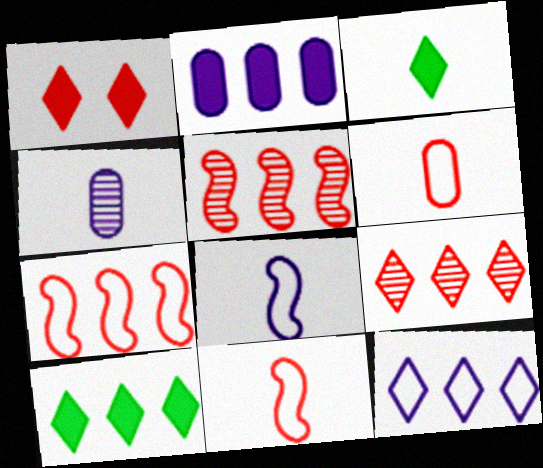[[1, 5, 6], 
[3, 4, 11], 
[9, 10, 12]]